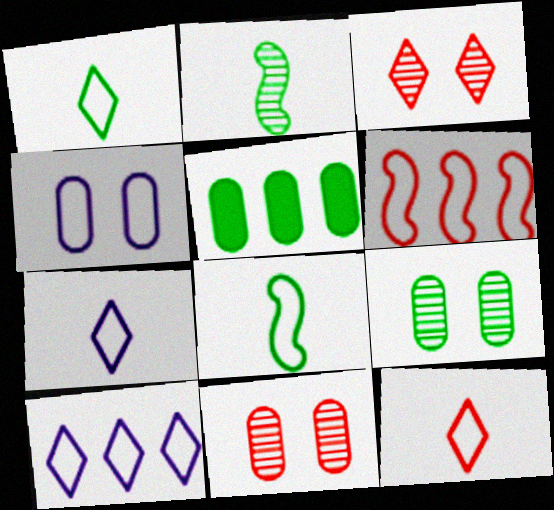[[1, 4, 6], 
[1, 7, 12]]